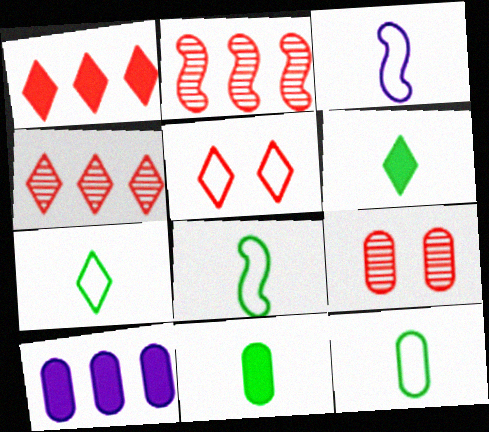[[7, 8, 12], 
[9, 10, 12]]